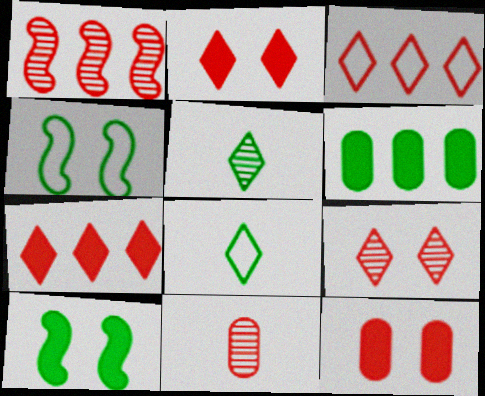[[1, 9, 11], 
[4, 5, 6]]